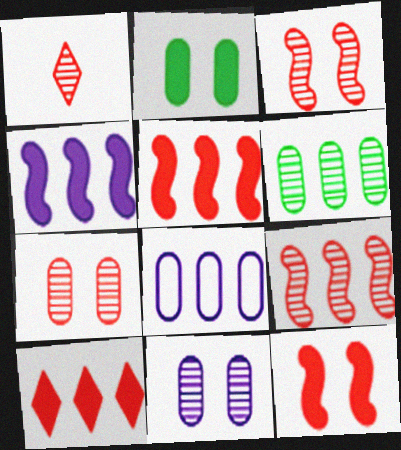[[1, 7, 9]]